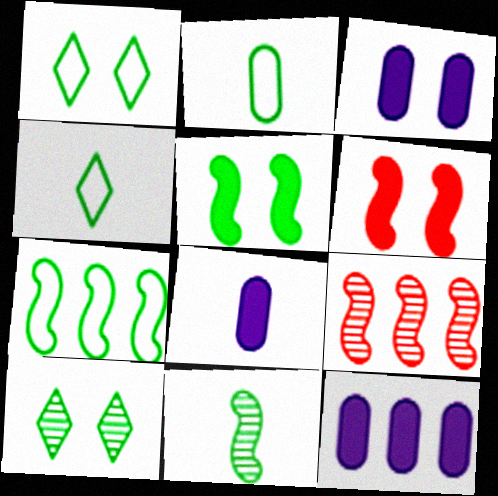[[1, 2, 7], 
[1, 8, 9], 
[3, 4, 9], 
[3, 8, 12], 
[5, 7, 11]]